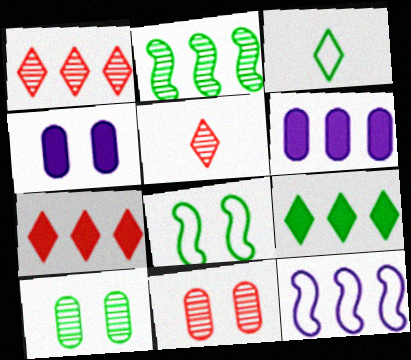[[5, 6, 8]]